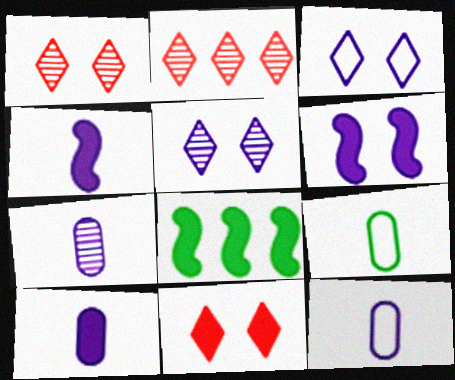[[1, 8, 12], 
[2, 6, 9], 
[7, 10, 12], 
[8, 10, 11]]